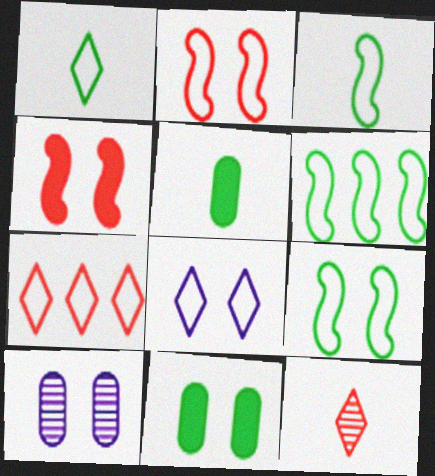[[1, 7, 8], 
[3, 6, 9]]